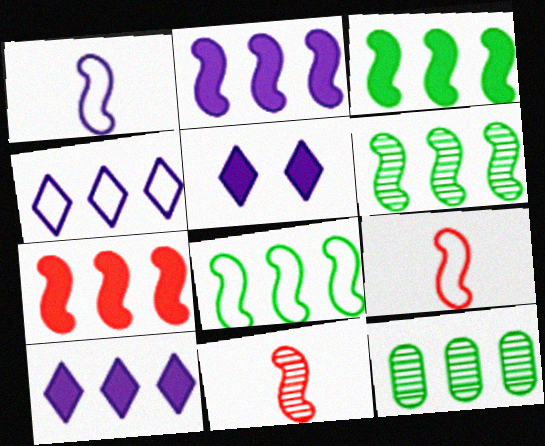[[2, 3, 7], 
[3, 6, 8], 
[4, 7, 12], 
[5, 9, 12]]